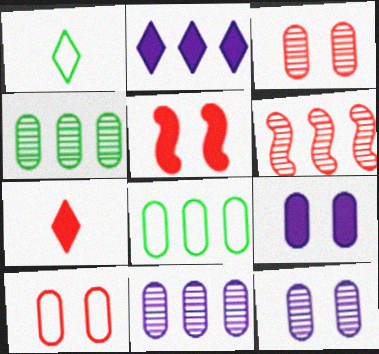[[1, 5, 11], 
[1, 6, 9], 
[2, 6, 8], 
[6, 7, 10]]